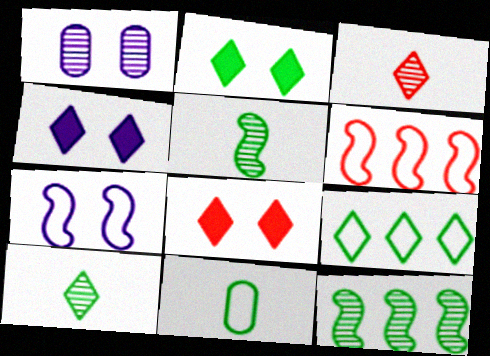[[1, 3, 12], 
[1, 4, 7], 
[2, 4, 8], 
[2, 9, 10], 
[2, 11, 12], 
[3, 4, 9]]